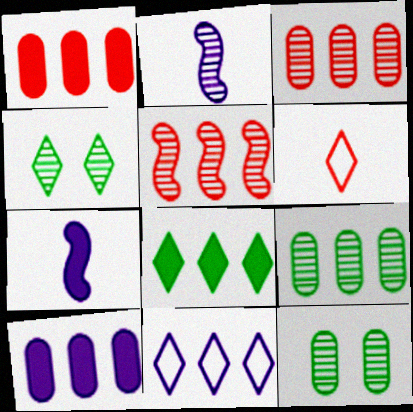[[2, 3, 4]]